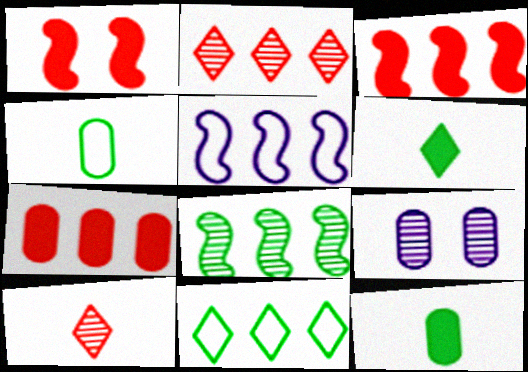[[3, 5, 8], 
[4, 7, 9], 
[8, 9, 10]]